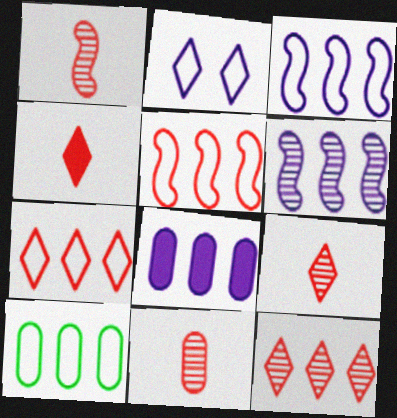[[1, 9, 11], 
[3, 7, 10]]